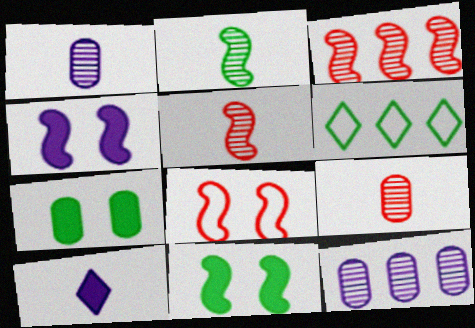[[2, 6, 7], 
[4, 6, 9]]